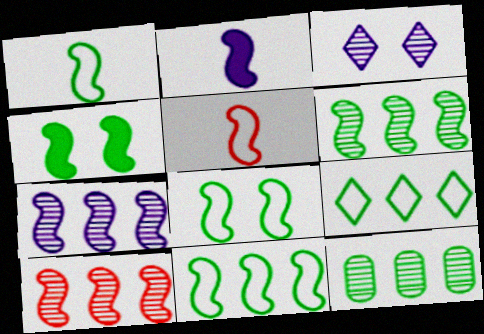[[1, 4, 6], 
[1, 8, 11], 
[2, 8, 10], 
[4, 5, 7], 
[6, 7, 10]]